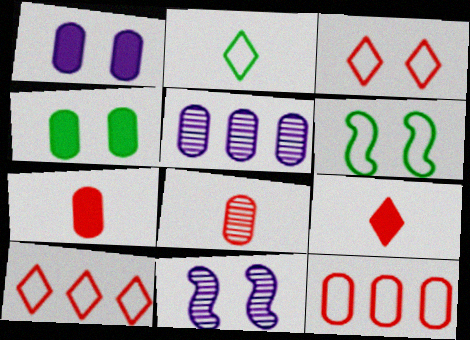[[3, 4, 11], 
[5, 6, 9]]